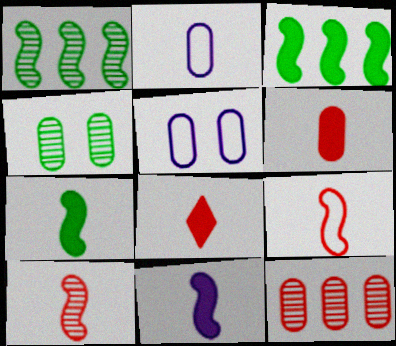[[1, 5, 8]]